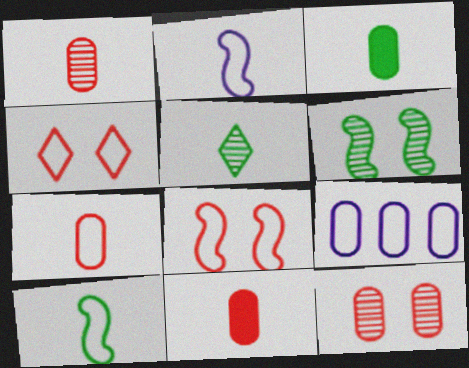[[1, 7, 11], 
[2, 5, 11], 
[3, 5, 10], 
[3, 9, 12], 
[4, 9, 10]]